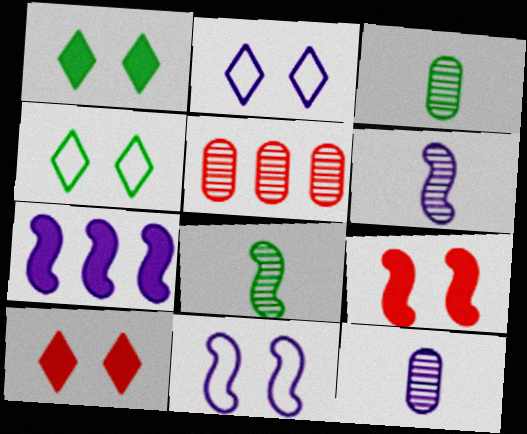[[2, 7, 12], 
[6, 7, 11]]